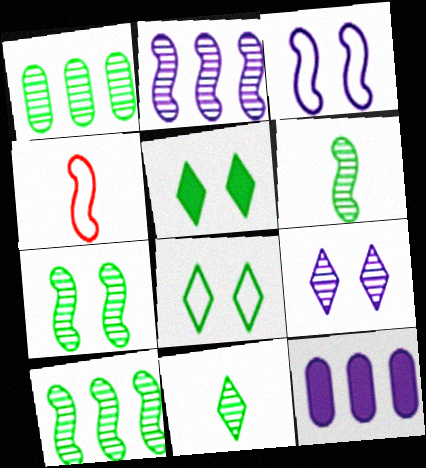[[1, 7, 11], 
[6, 7, 10]]